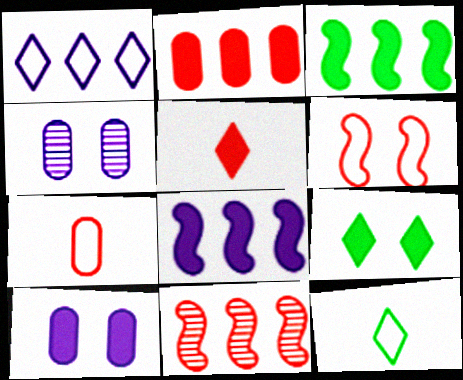[[3, 5, 10], 
[4, 6, 9], 
[10, 11, 12]]